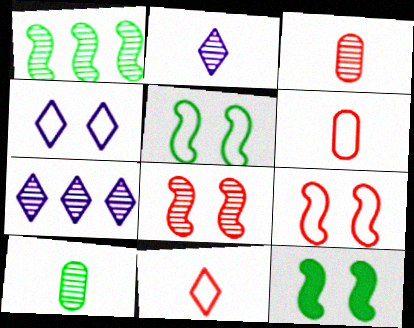[[6, 7, 12], 
[7, 8, 10]]